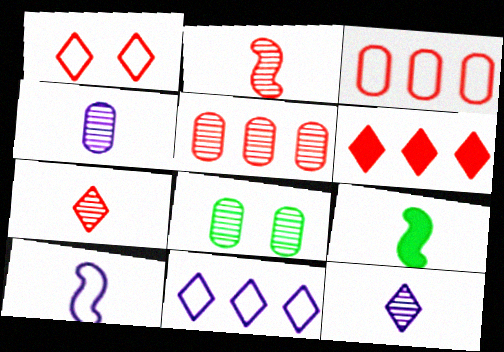[[1, 6, 7], 
[2, 9, 10], 
[4, 5, 8], 
[6, 8, 10]]